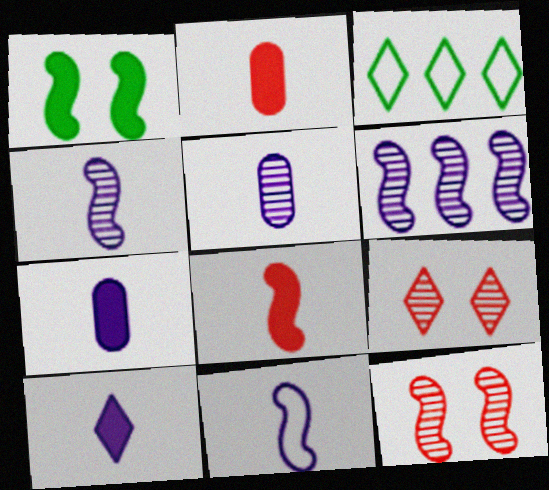[[3, 7, 12], 
[3, 9, 10], 
[5, 10, 11]]